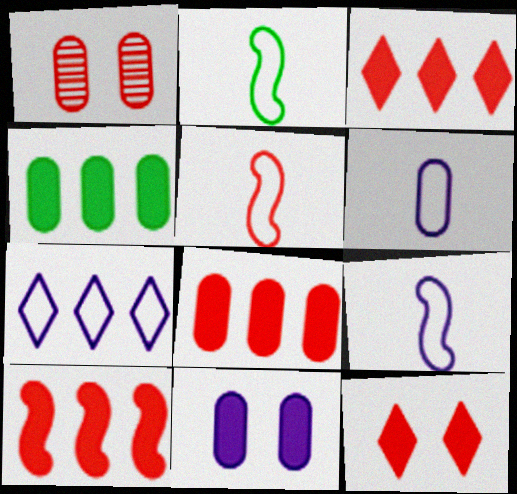[[1, 3, 5], 
[1, 4, 6], 
[2, 5, 9], 
[3, 8, 10]]